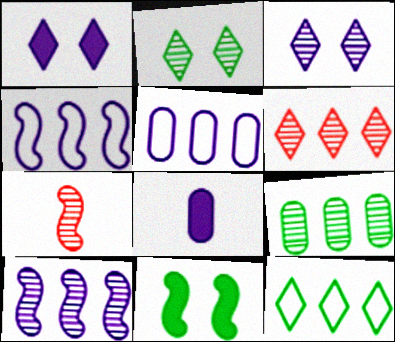[[3, 4, 8], 
[3, 7, 9], 
[4, 7, 11], 
[6, 9, 10]]